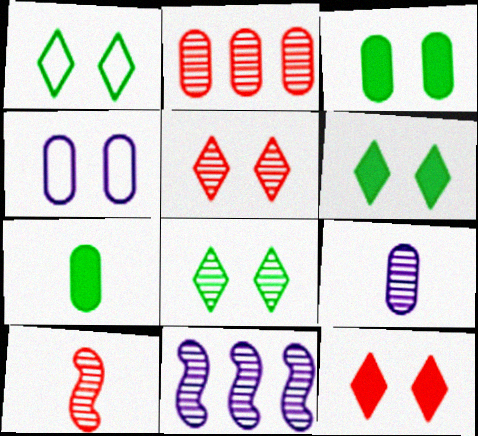[[1, 6, 8], 
[2, 4, 7], 
[2, 5, 10]]